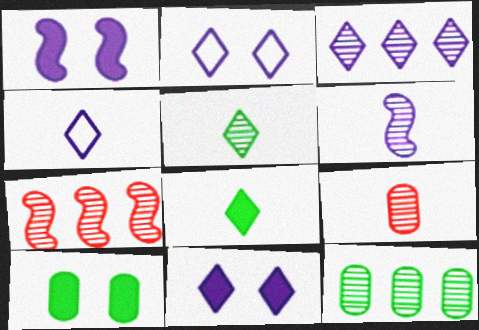[[3, 4, 11], 
[3, 7, 12], 
[4, 7, 10], 
[5, 6, 9]]